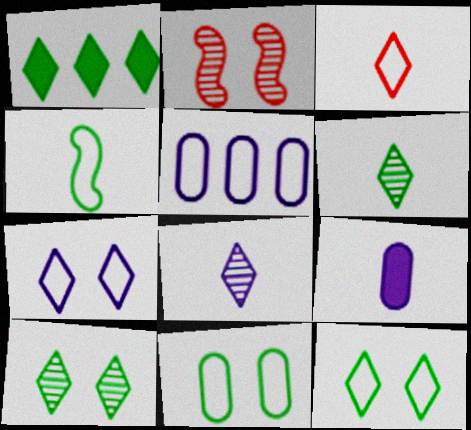[[1, 6, 12]]